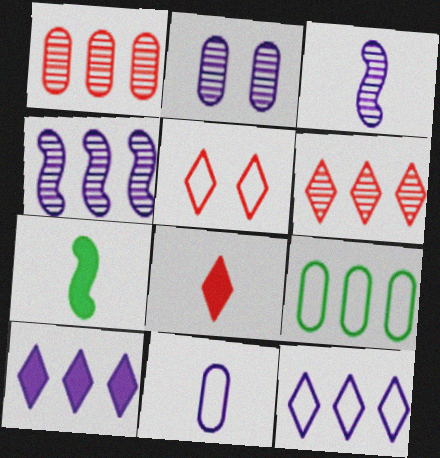[[5, 6, 8]]